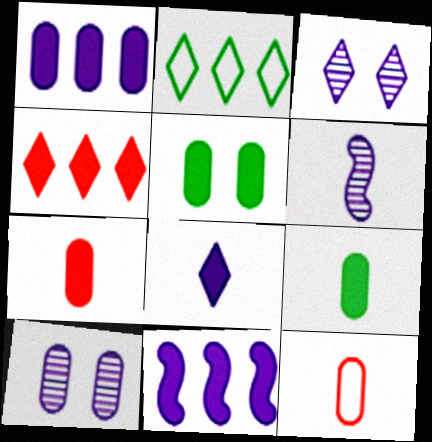[[1, 5, 7]]